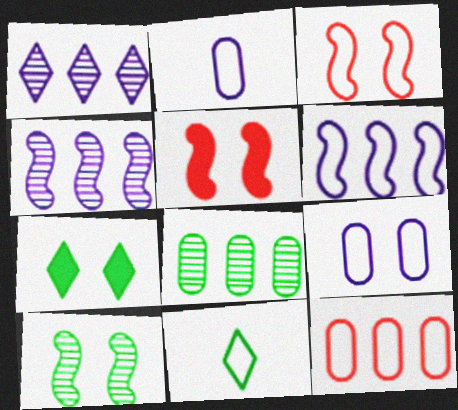[]